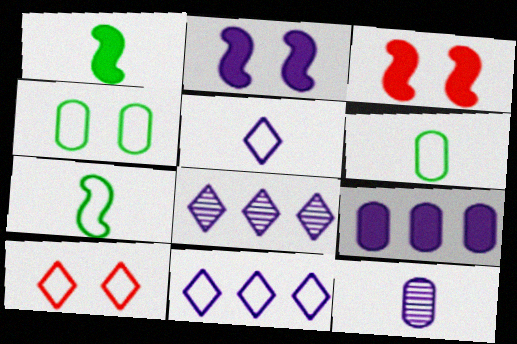[[2, 11, 12], 
[3, 6, 8]]